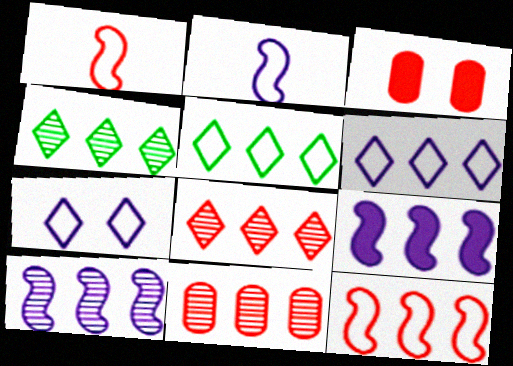[[1, 3, 8], 
[2, 3, 4], 
[4, 10, 11], 
[5, 9, 11]]